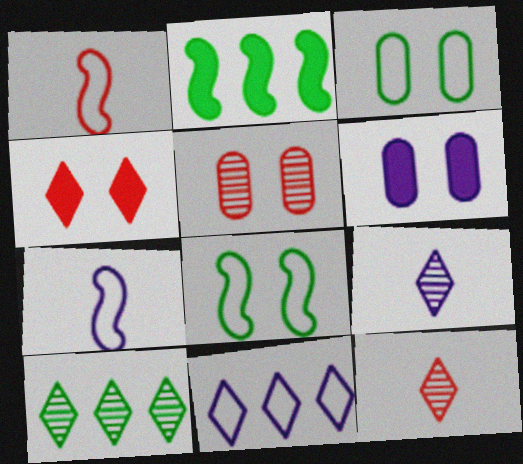[[1, 3, 11], 
[1, 6, 10], 
[3, 5, 6]]